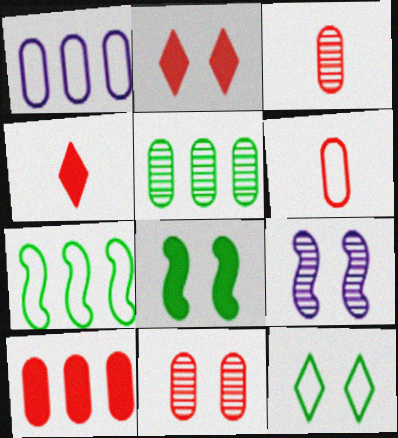[[1, 5, 10], 
[6, 10, 11]]